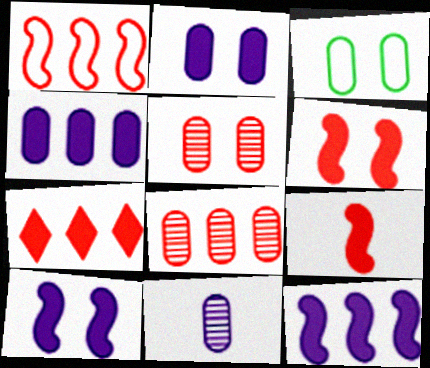[[1, 7, 8], 
[2, 3, 5]]